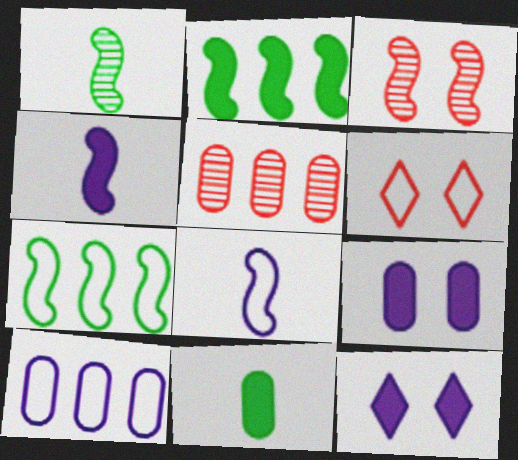[[2, 3, 8], 
[3, 4, 7]]